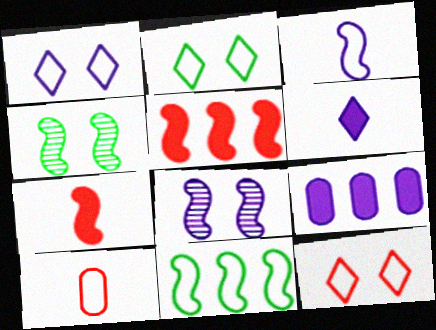[[1, 2, 12], 
[1, 10, 11], 
[3, 4, 5], 
[7, 8, 11]]